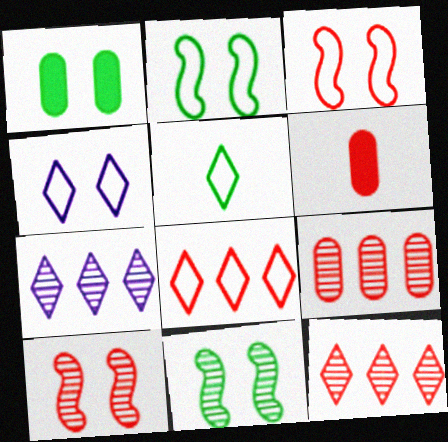[[1, 4, 10], 
[2, 6, 7], 
[3, 6, 12], 
[4, 5, 8], 
[6, 8, 10]]